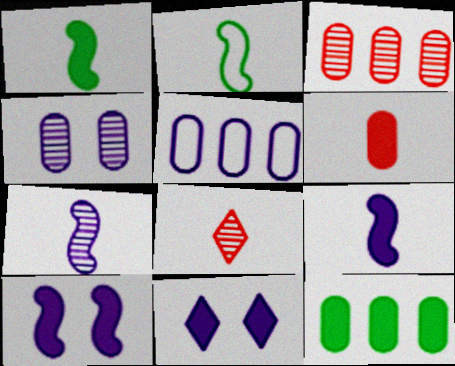[[2, 3, 11], 
[3, 5, 12], 
[5, 7, 11]]